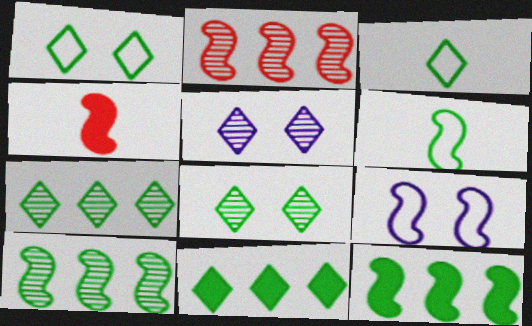[[3, 8, 11], 
[4, 9, 10]]